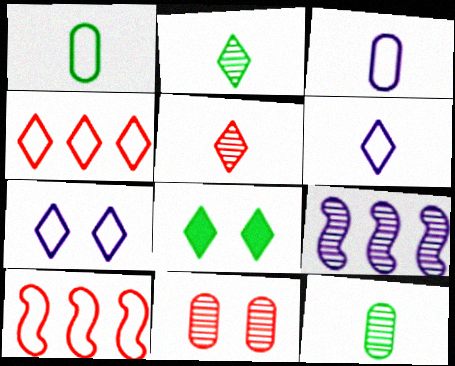[[1, 7, 10], 
[2, 9, 11]]